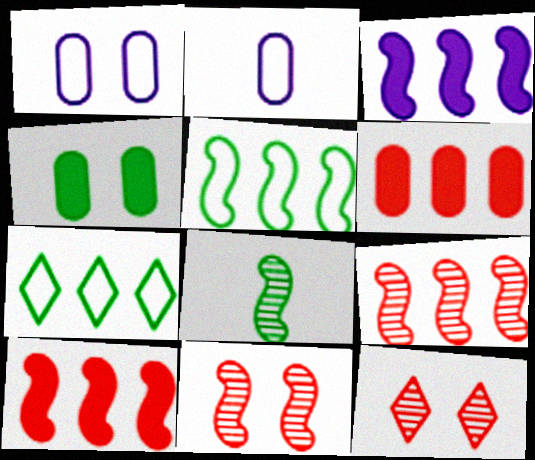[[3, 5, 9], 
[4, 7, 8]]